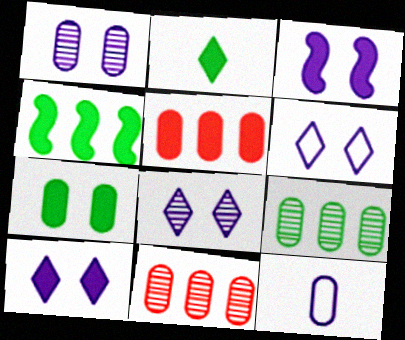[[1, 3, 6], 
[2, 3, 5], 
[2, 4, 7], 
[6, 8, 10], 
[7, 11, 12]]